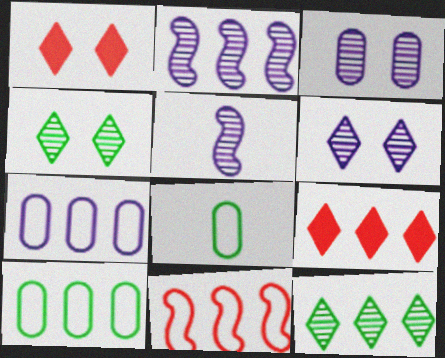[[1, 2, 8], 
[1, 5, 10], 
[2, 9, 10]]